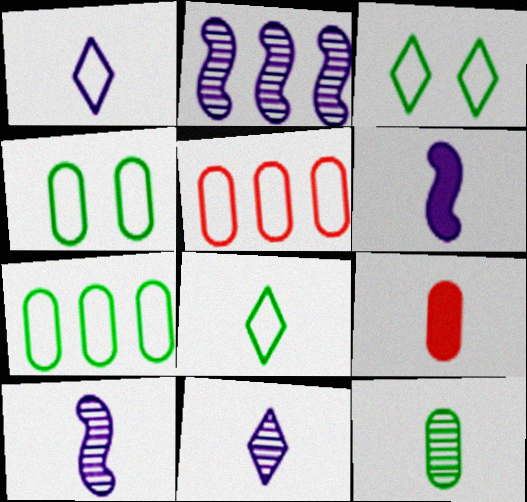[[2, 3, 9], 
[8, 9, 10]]